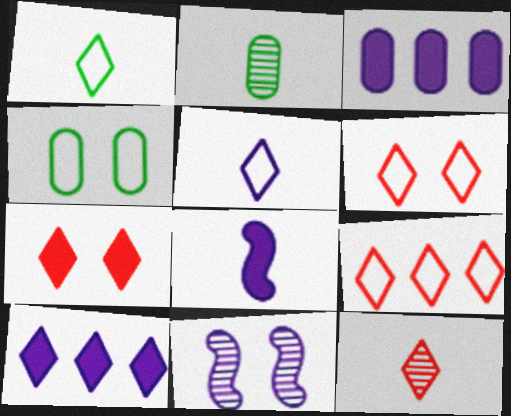[[3, 5, 11], 
[4, 7, 11], 
[7, 9, 12]]